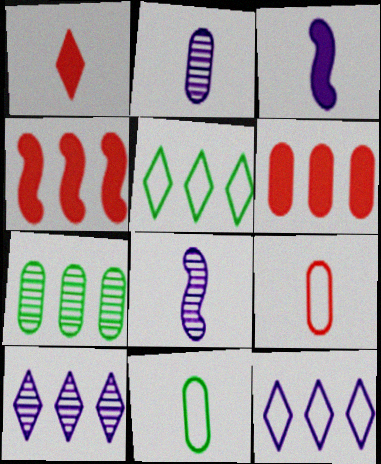[[1, 8, 11], 
[4, 7, 12]]